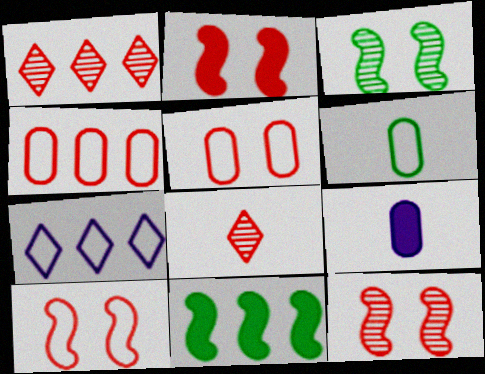[[2, 4, 8], 
[2, 10, 12], 
[6, 7, 10]]